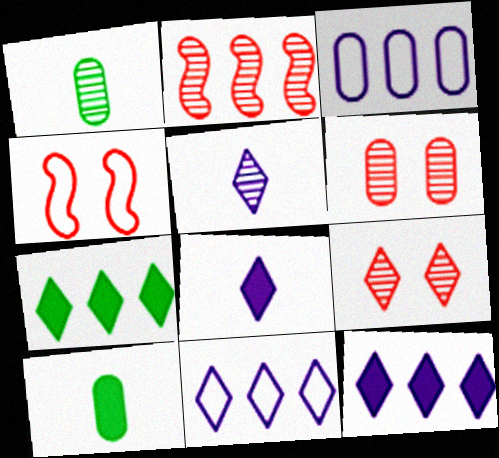[[1, 4, 12], 
[2, 3, 7], 
[3, 6, 10]]